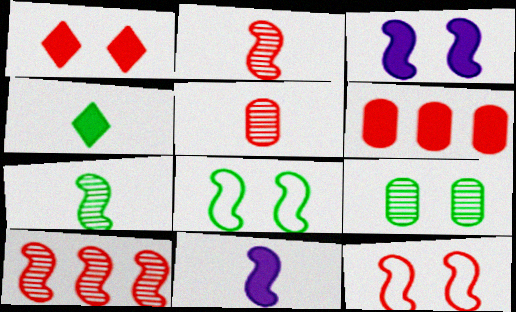[[3, 4, 6], 
[8, 10, 11]]